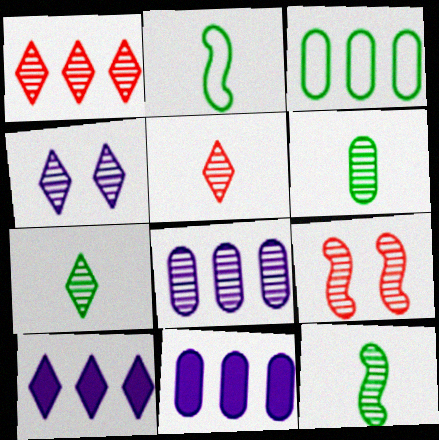[[1, 4, 7], 
[6, 7, 12], 
[7, 8, 9]]